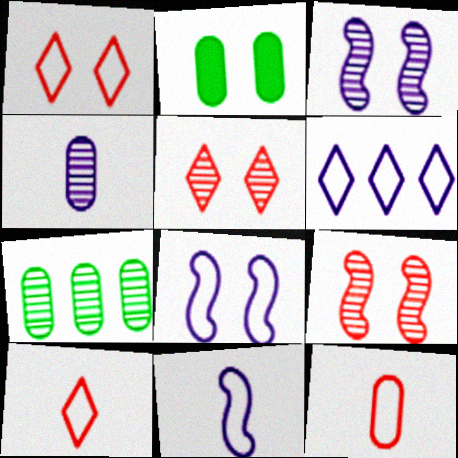[[1, 2, 3], 
[2, 5, 8]]